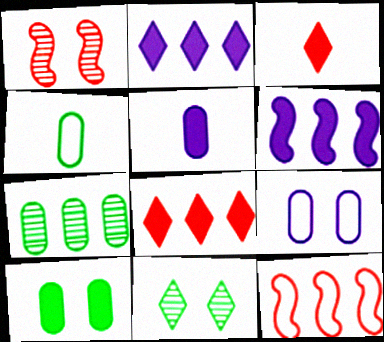[[1, 2, 4], 
[2, 7, 12], 
[3, 6, 10], 
[4, 7, 10], 
[5, 11, 12]]